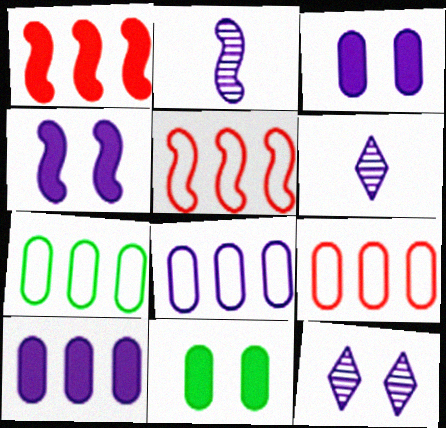[[4, 6, 8], 
[5, 6, 11], 
[7, 8, 9]]